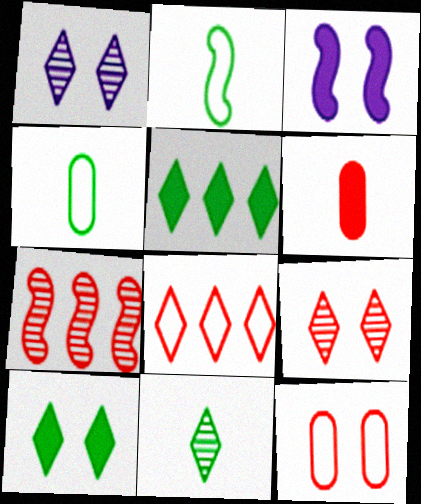[[2, 3, 7], 
[3, 5, 6]]